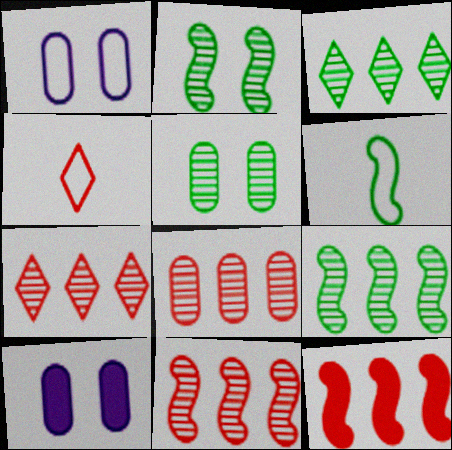[[4, 9, 10], 
[6, 7, 10], 
[7, 8, 11]]